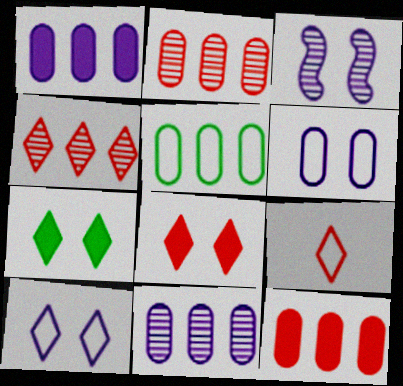[[1, 2, 5], 
[4, 8, 9], 
[5, 11, 12]]